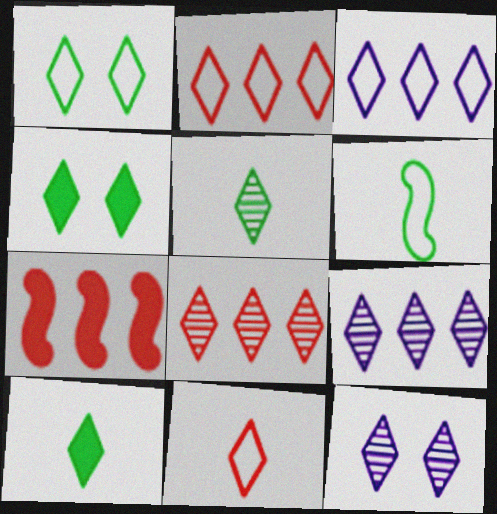[[1, 3, 11], 
[2, 10, 12], 
[4, 9, 11], 
[5, 8, 12]]